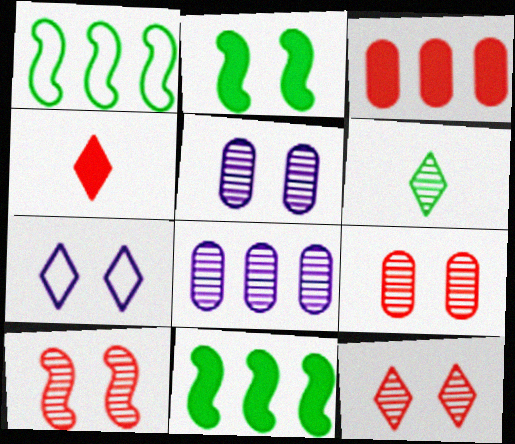[[1, 4, 5], 
[2, 7, 9], 
[6, 8, 10], 
[9, 10, 12]]